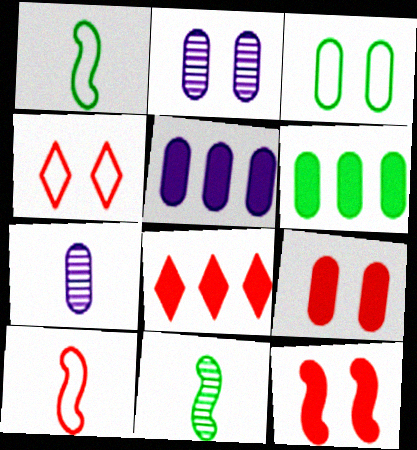[[1, 2, 8], 
[2, 3, 9], 
[4, 5, 11]]